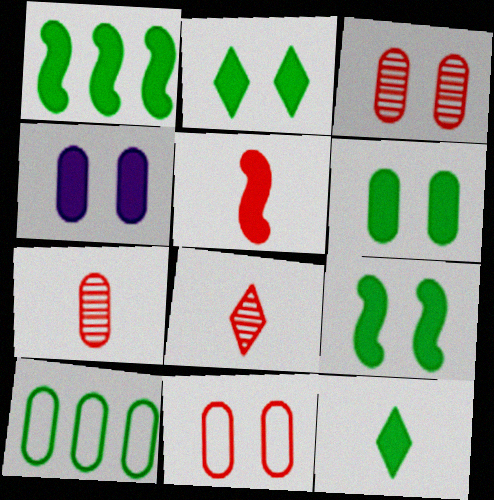[[1, 6, 12], 
[2, 6, 9], 
[4, 7, 10]]